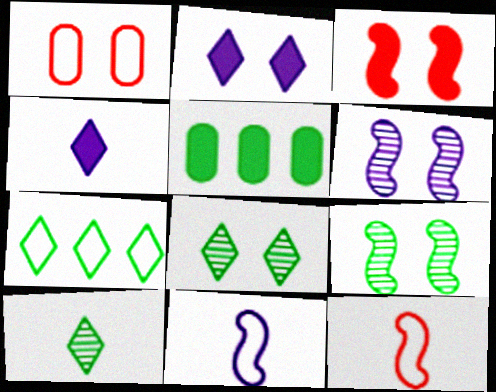[[1, 2, 9], 
[1, 7, 11], 
[3, 4, 5]]